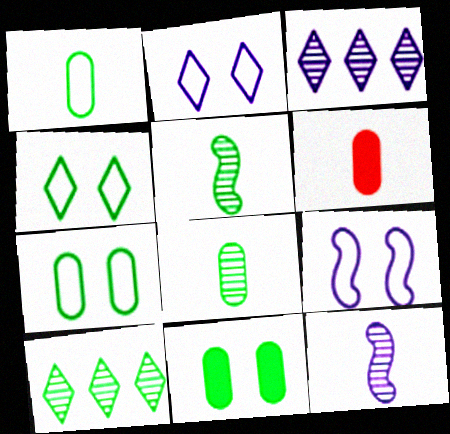[[6, 9, 10]]